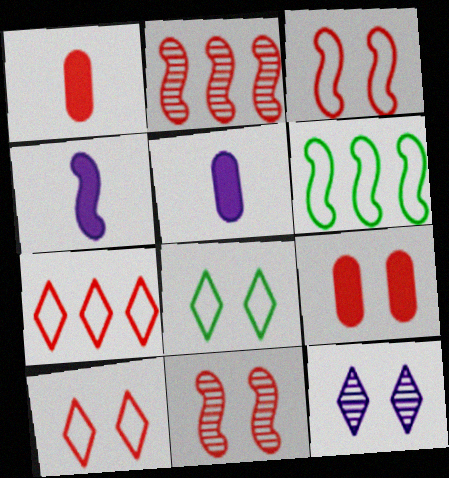[[1, 2, 10], 
[1, 6, 12], 
[1, 7, 11], 
[2, 5, 8], 
[4, 6, 11], 
[9, 10, 11]]